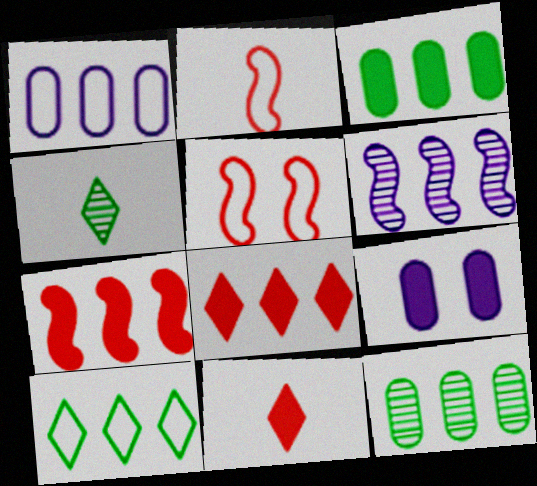[]